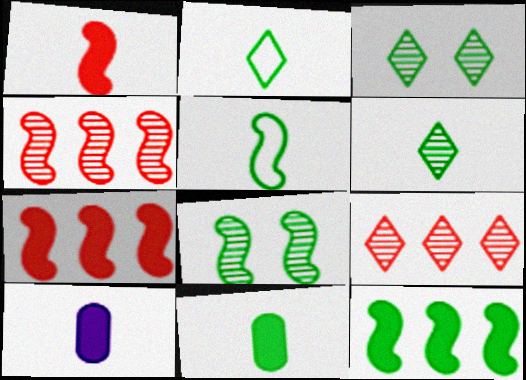[[5, 6, 11], 
[5, 8, 12]]